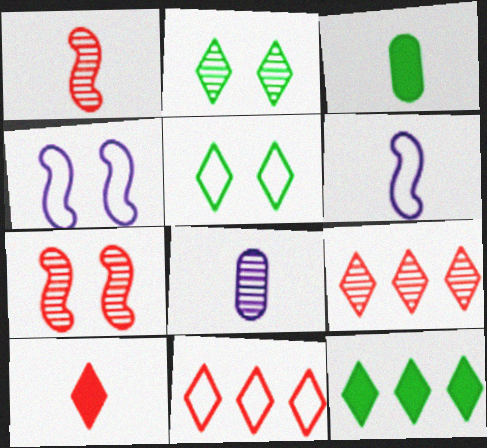[[3, 4, 9]]